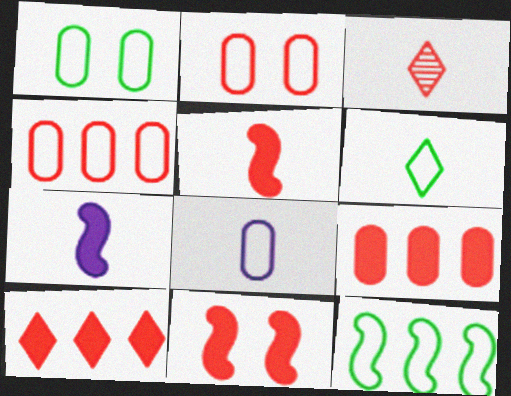[[1, 4, 8], 
[1, 6, 12], 
[3, 4, 11]]